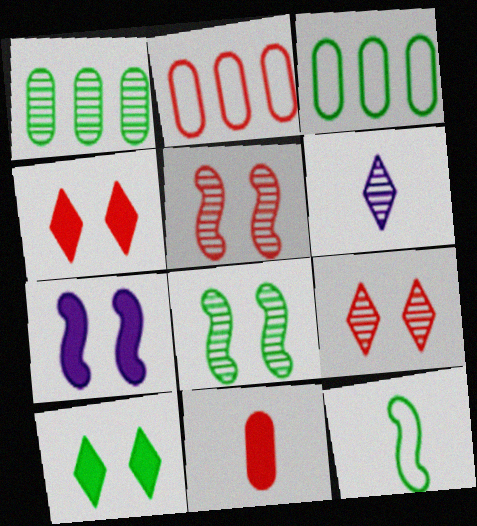[[1, 5, 6], 
[1, 10, 12], 
[6, 11, 12]]